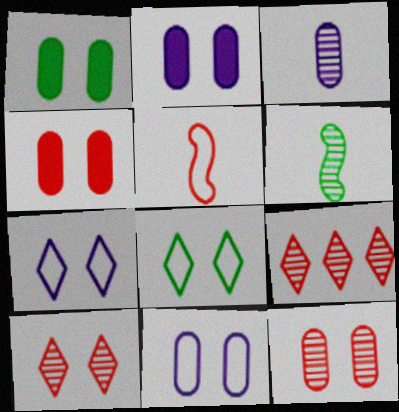[[1, 2, 4], 
[1, 11, 12], 
[4, 5, 9]]